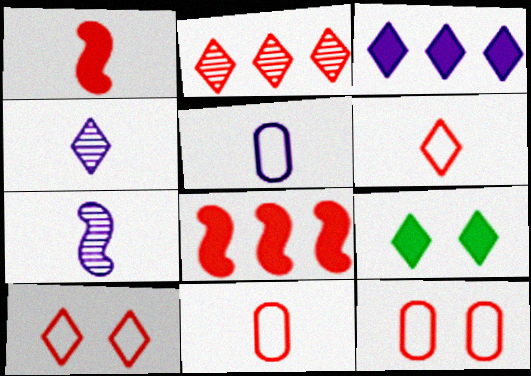[[1, 2, 12]]